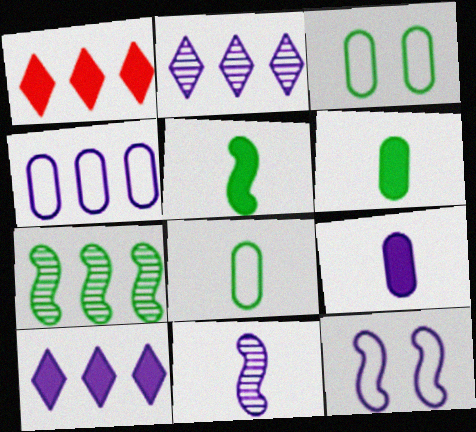[[1, 3, 11], 
[1, 4, 7], 
[2, 9, 12]]